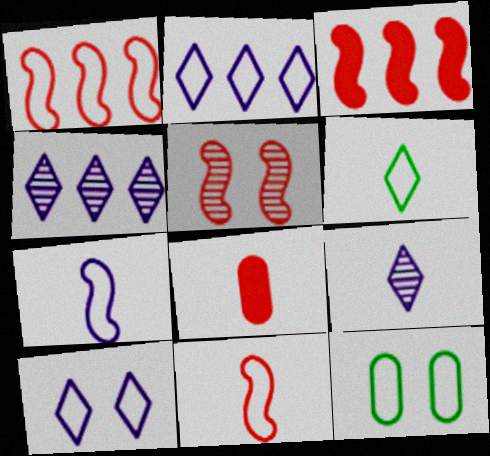[[2, 11, 12], 
[3, 5, 11], 
[3, 9, 12]]